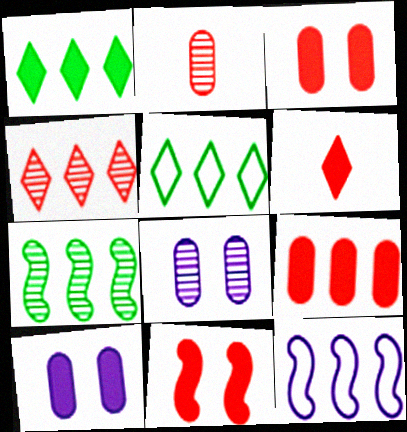[[6, 9, 11]]